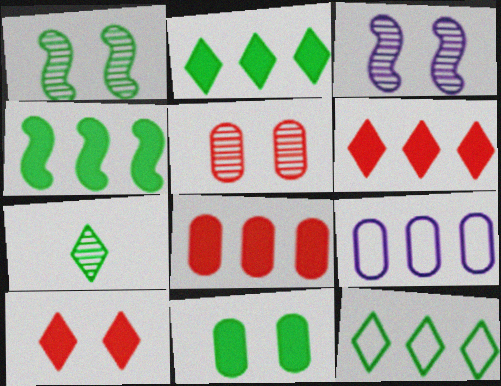[]